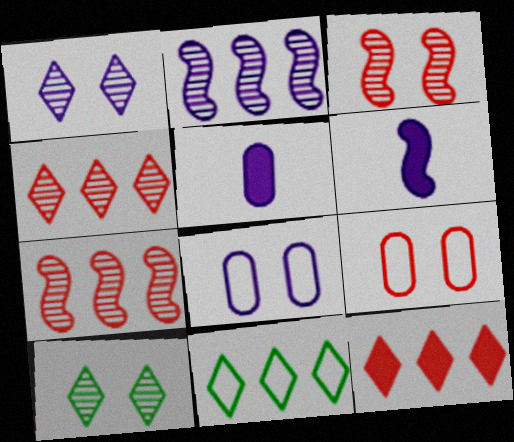[[3, 5, 11]]